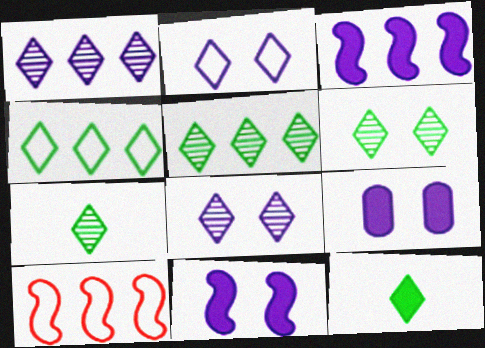[[4, 6, 12], 
[5, 6, 7], 
[7, 9, 10]]